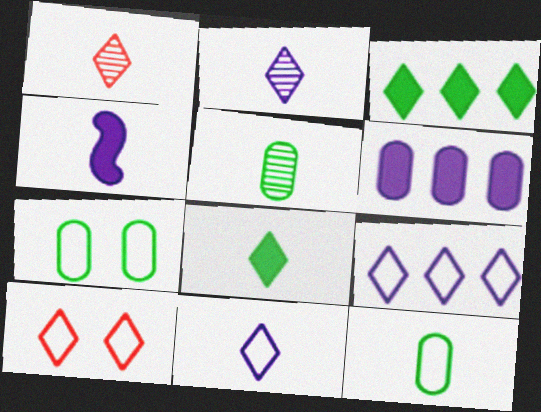[[1, 4, 12], 
[1, 8, 11], 
[2, 3, 10]]